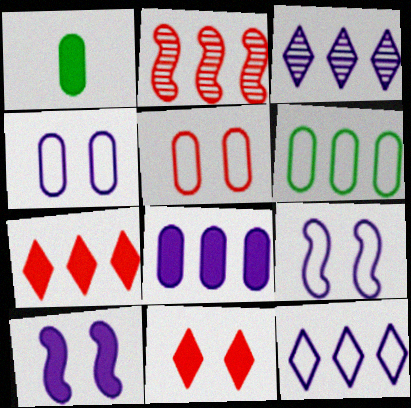[[1, 7, 10]]